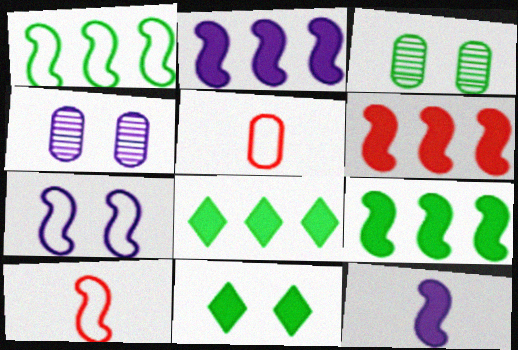[[1, 7, 10], 
[2, 6, 9], 
[4, 8, 10]]